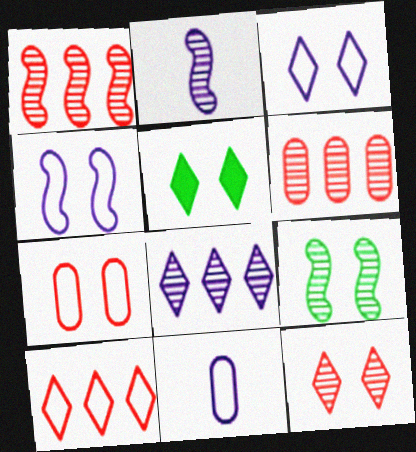[[1, 2, 9], 
[1, 5, 11], 
[3, 5, 12]]